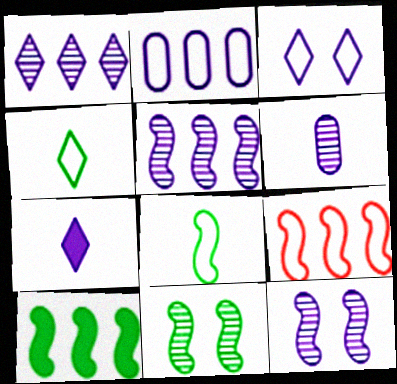[[1, 3, 7], 
[1, 6, 12], 
[2, 7, 12], 
[5, 9, 10], 
[8, 10, 11]]